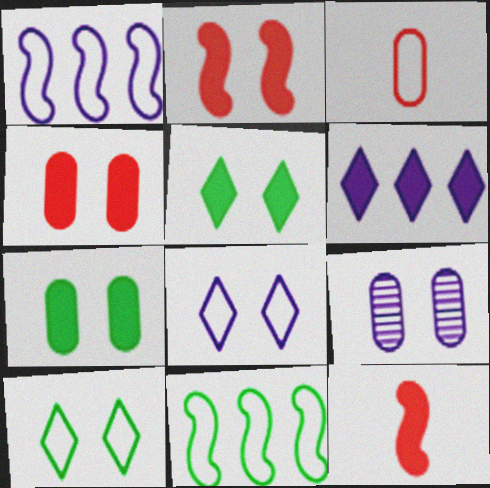[[1, 3, 10], 
[2, 9, 10], 
[3, 8, 11], 
[6, 7, 12]]